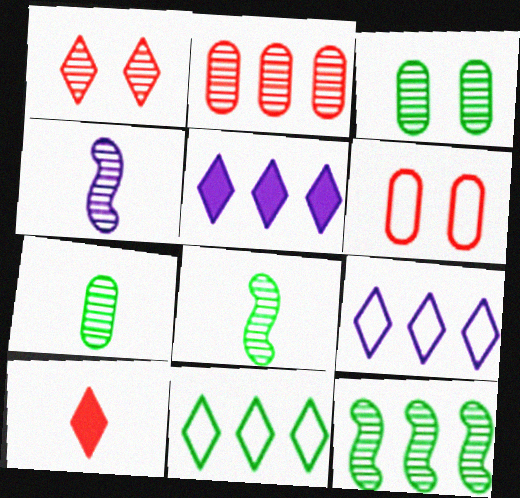[[5, 6, 8]]